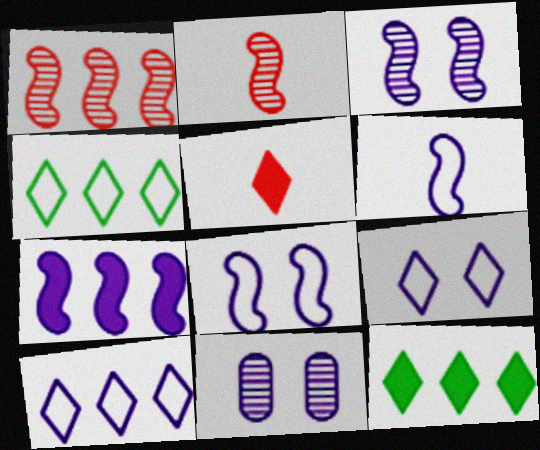[[3, 6, 7]]